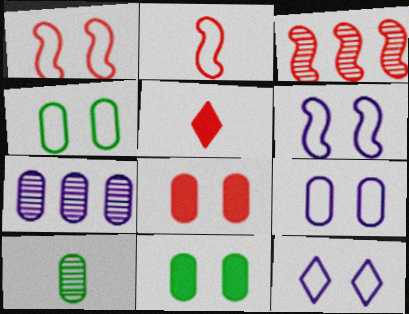[[1, 4, 12], 
[6, 9, 12]]